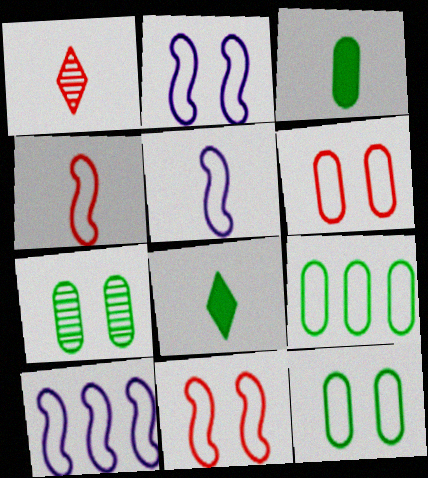[[1, 3, 5], 
[2, 5, 10], 
[3, 7, 9]]